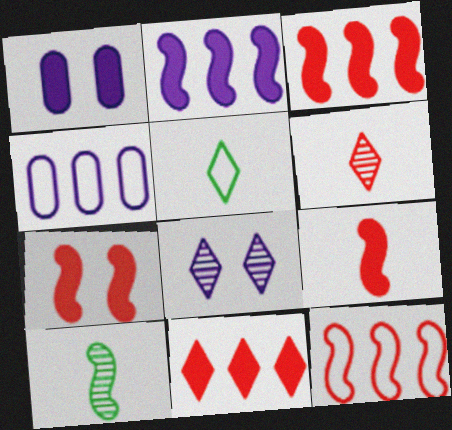[[3, 7, 9], 
[5, 8, 11]]